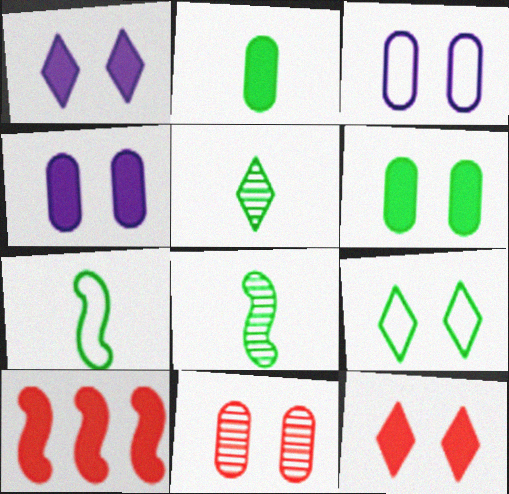[[1, 2, 10], 
[2, 5, 7], 
[3, 5, 10], 
[3, 6, 11]]